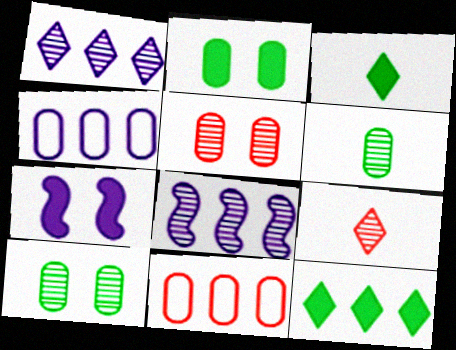[[8, 9, 10], 
[8, 11, 12]]